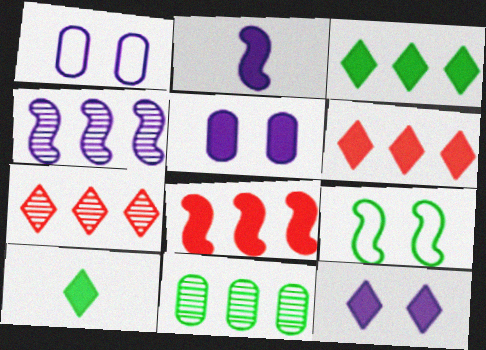[[4, 7, 11], 
[5, 8, 10], 
[6, 10, 12], 
[9, 10, 11]]